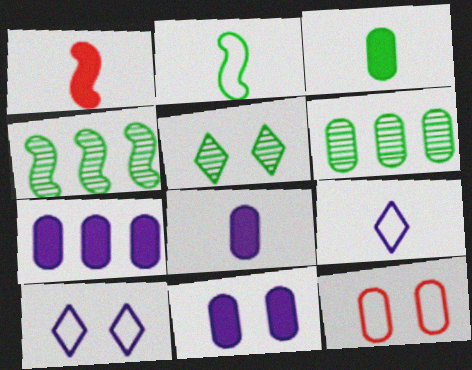[[1, 6, 10], 
[6, 8, 12], 
[7, 8, 11]]